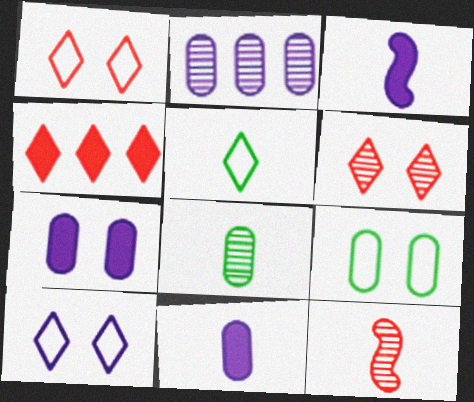[[2, 3, 10], 
[5, 11, 12]]